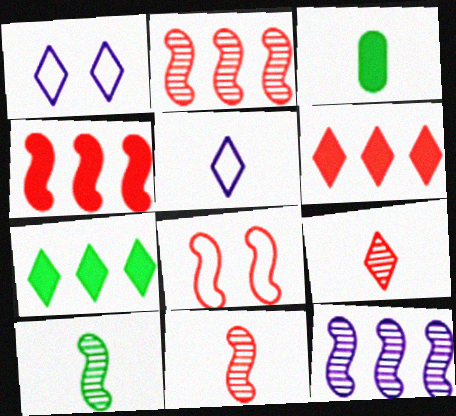[[1, 2, 3], 
[1, 7, 9], 
[3, 5, 11], 
[4, 8, 11]]